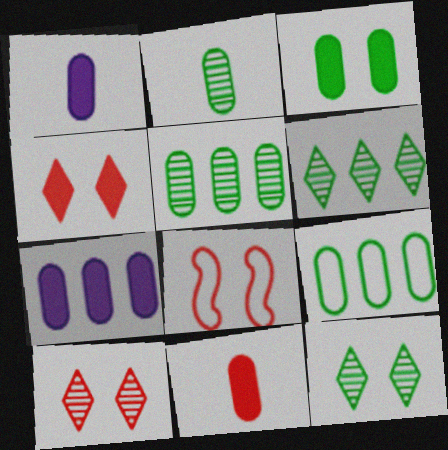[[1, 6, 8], 
[2, 3, 9], 
[3, 7, 11]]